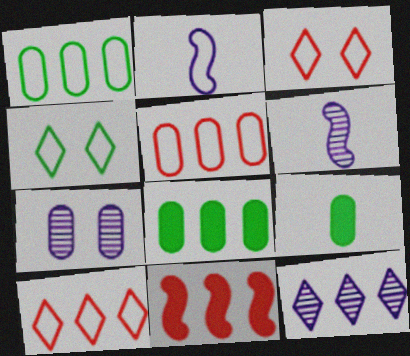[[1, 2, 3], 
[1, 11, 12], 
[2, 4, 5], 
[3, 6, 8], 
[5, 7, 9], 
[6, 7, 12]]